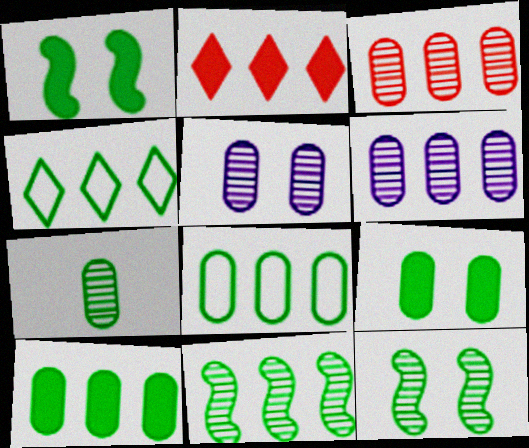[[1, 4, 7], 
[3, 5, 7], 
[4, 10, 11], 
[7, 8, 9]]